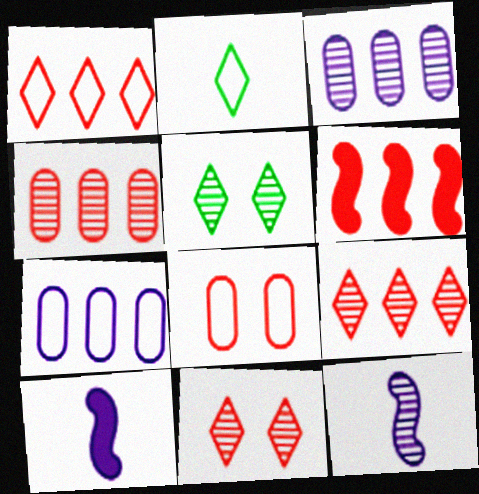[[1, 4, 6], 
[4, 5, 12]]